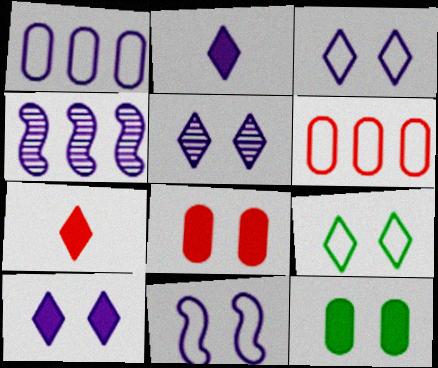[[3, 5, 10]]